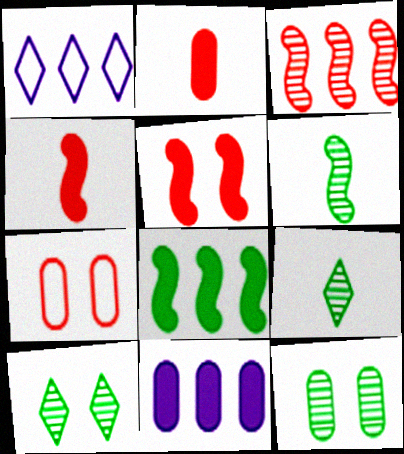[[1, 4, 12]]